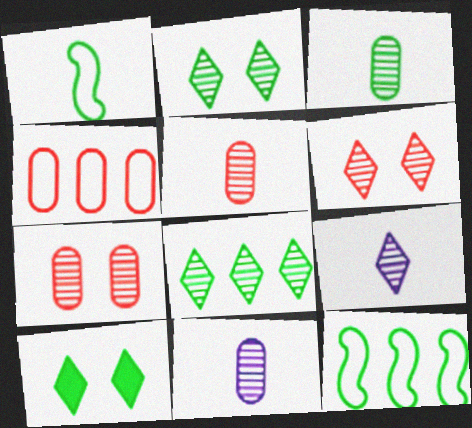[[3, 5, 11], 
[3, 10, 12], 
[6, 8, 9]]